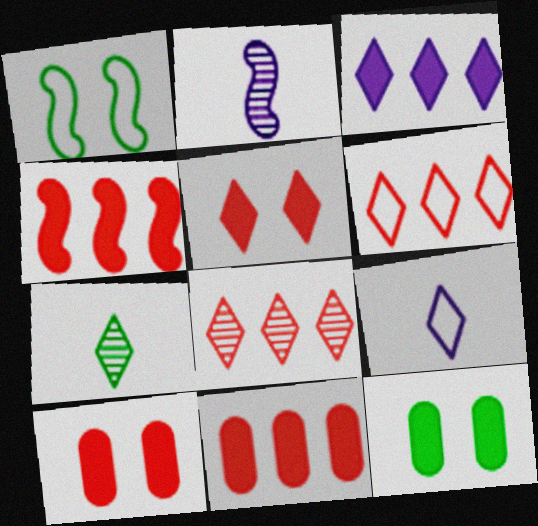[[1, 2, 4], 
[2, 6, 12]]